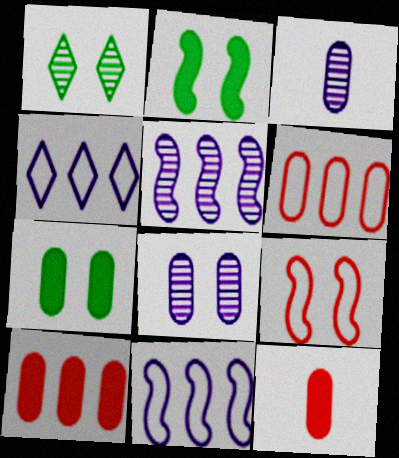[[1, 11, 12], 
[3, 6, 7]]